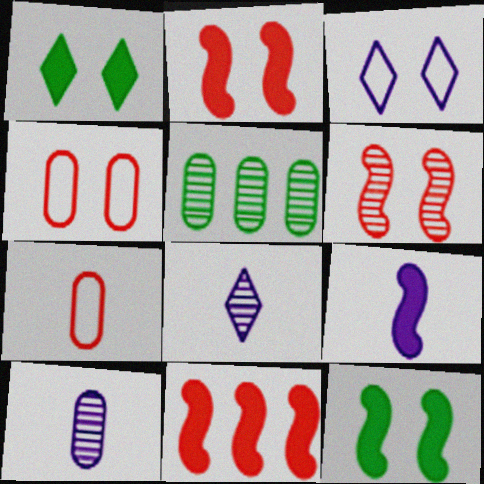[[5, 6, 8], 
[9, 11, 12]]